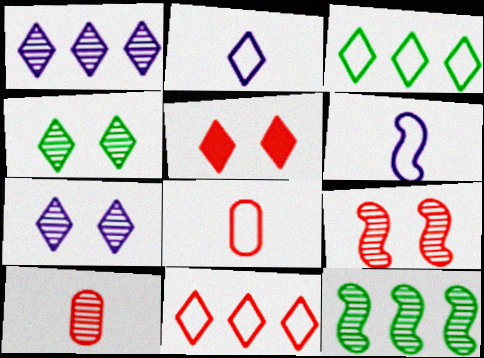[[7, 10, 12]]